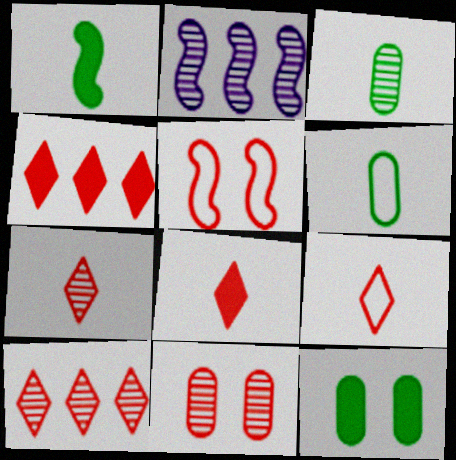[[1, 2, 5], 
[2, 9, 12], 
[7, 8, 9]]